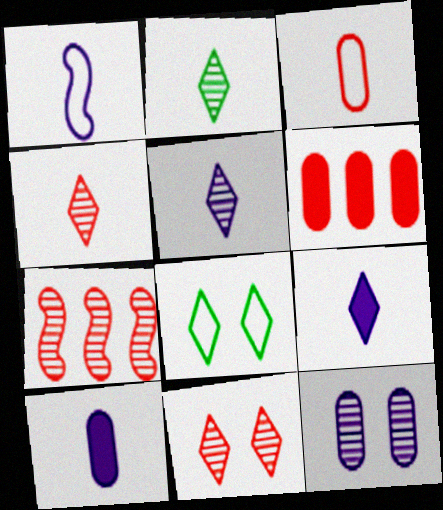[[1, 5, 10], 
[2, 4, 5], 
[2, 7, 12], 
[7, 8, 10]]